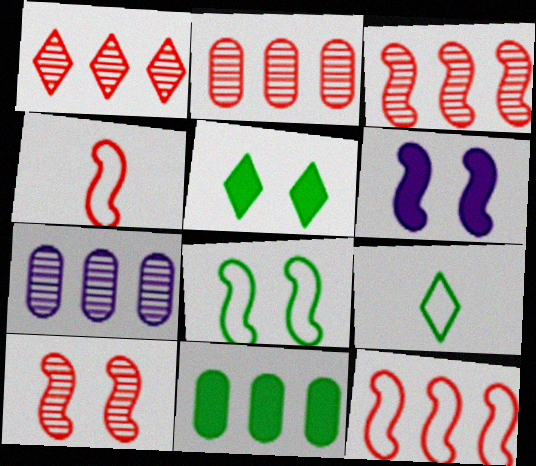[[1, 2, 3], 
[2, 6, 9], 
[4, 5, 7], 
[6, 8, 10]]